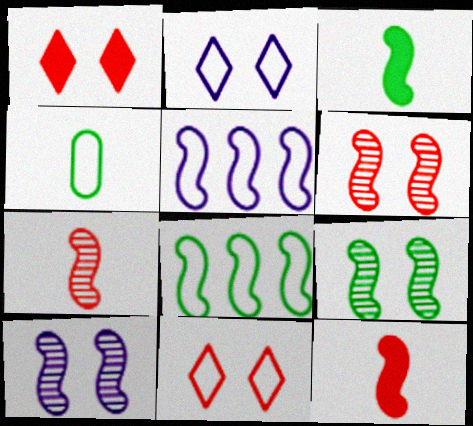[[3, 5, 6], 
[3, 8, 9], 
[4, 5, 11], 
[5, 9, 12], 
[6, 9, 10], 
[8, 10, 12]]